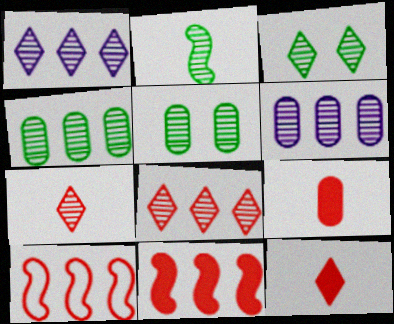[[1, 3, 7], 
[2, 3, 4]]